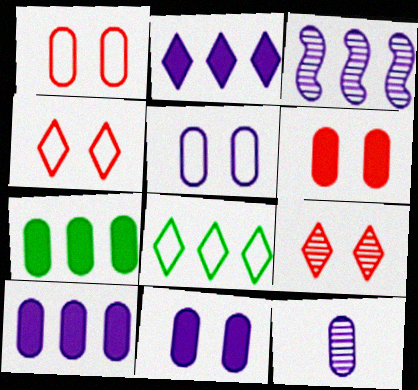[[1, 7, 12], 
[5, 10, 12]]